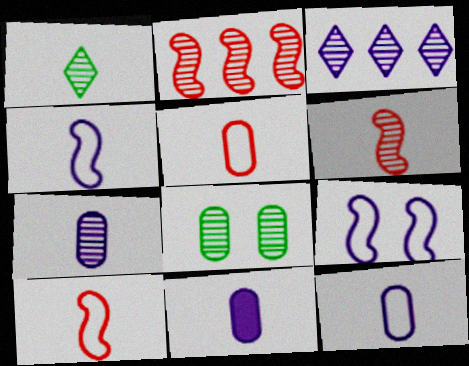[[1, 6, 7], 
[1, 10, 11], 
[3, 6, 8], 
[3, 9, 11], 
[7, 11, 12]]